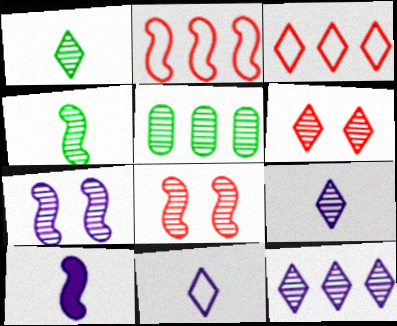[[1, 6, 12], 
[5, 8, 9]]